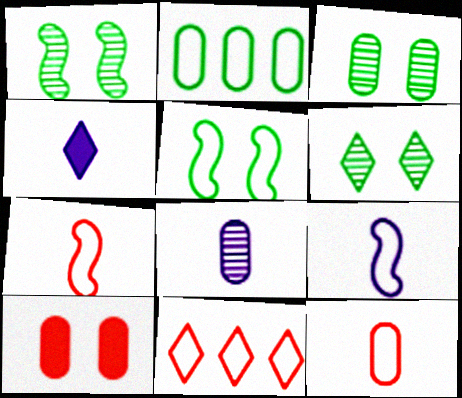[[1, 3, 6], 
[2, 8, 10], 
[4, 6, 11], 
[4, 8, 9]]